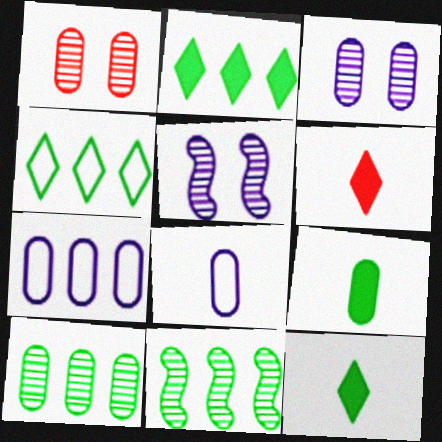[[1, 7, 9]]